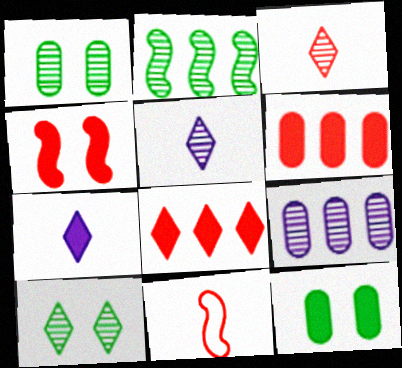[]